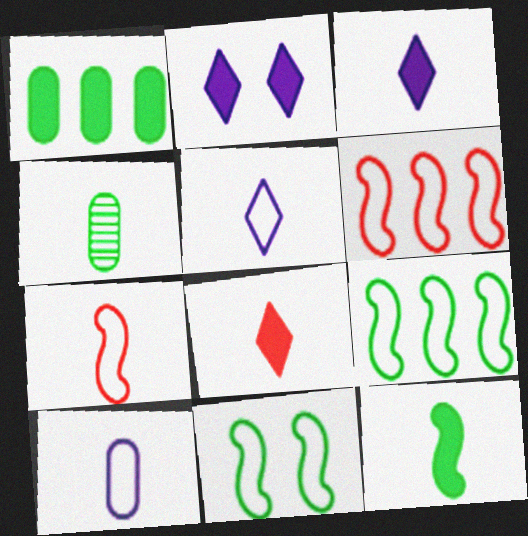[[2, 4, 6], 
[3, 4, 7]]